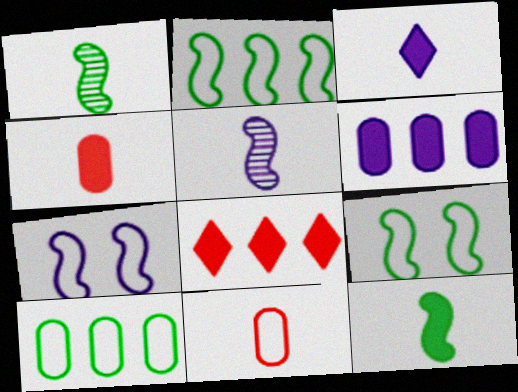[[1, 3, 11], 
[3, 4, 12]]